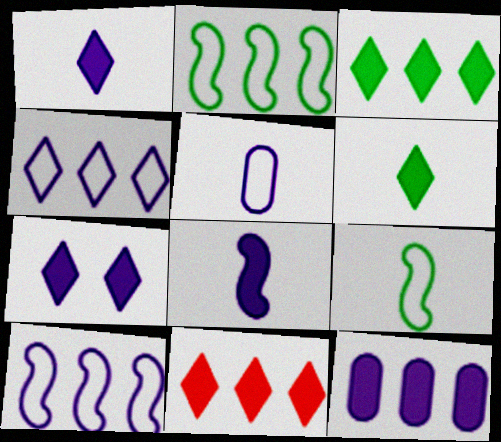[[6, 7, 11], 
[7, 8, 12]]